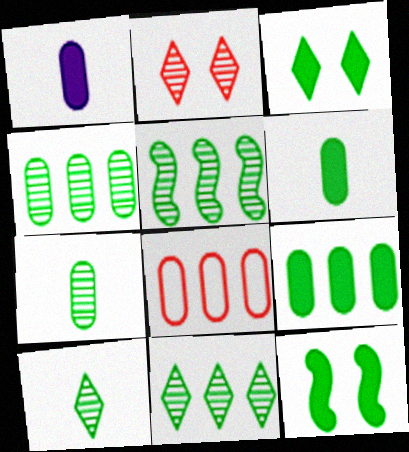[[4, 5, 11]]